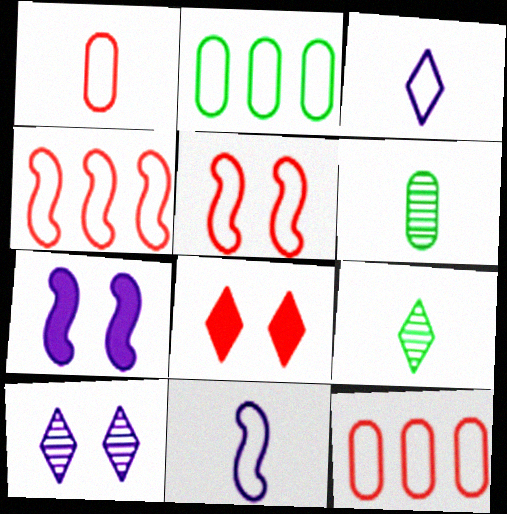[[2, 3, 5], 
[7, 9, 12]]